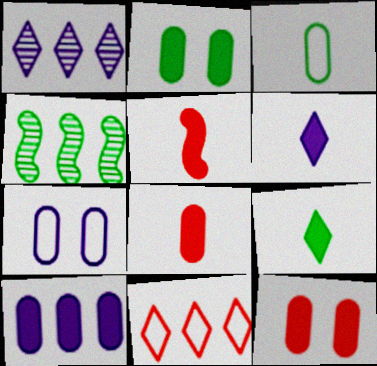[[2, 8, 10], 
[4, 10, 11]]